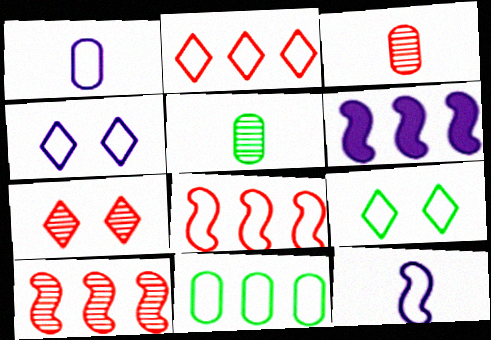[[1, 8, 9], 
[3, 6, 9], 
[3, 7, 10]]